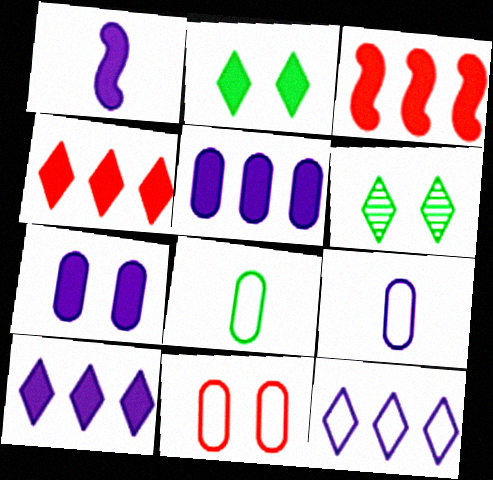[[1, 7, 10], 
[3, 6, 9]]